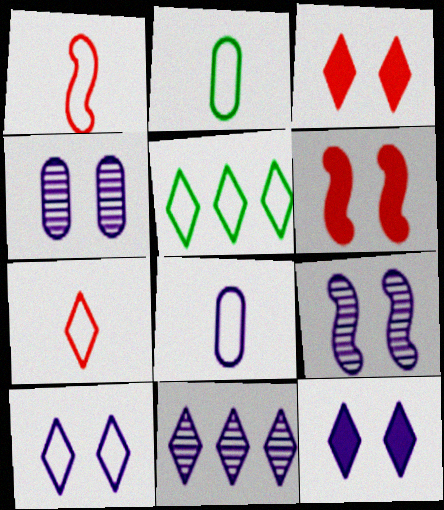[[2, 6, 11], 
[5, 7, 10]]